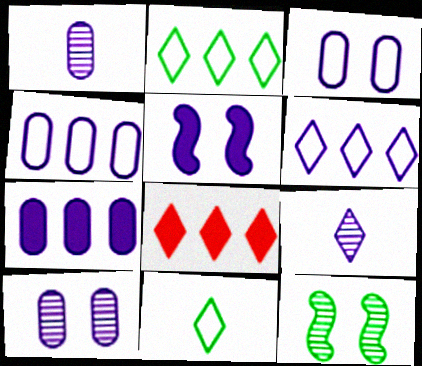[[1, 3, 7], 
[1, 5, 6], 
[4, 5, 9]]